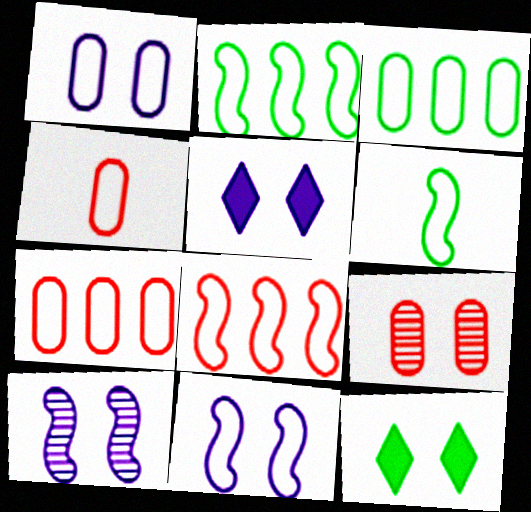[[1, 3, 4], 
[1, 5, 10], 
[6, 8, 11], 
[9, 11, 12]]